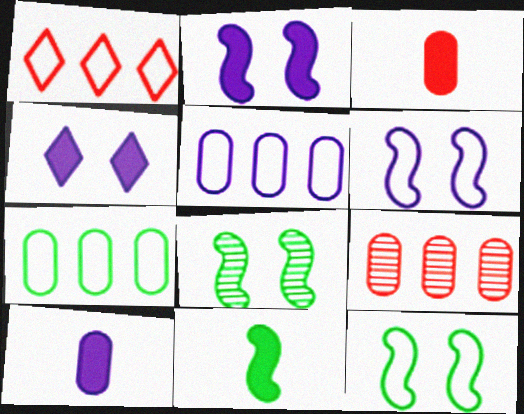[[1, 8, 10]]